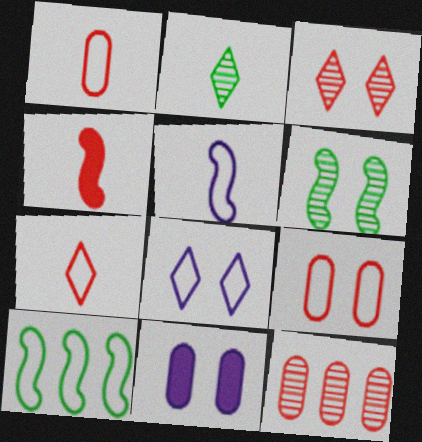[[1, 8, 10]]